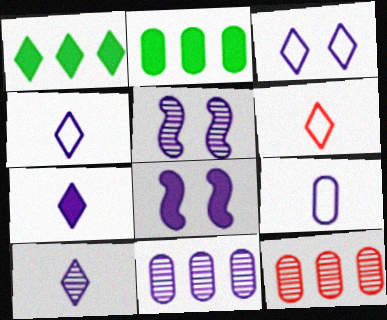[[2, 5, 6], 
[4, 7, 10], 
[4, 8, 11], 
[5, 10, 11]]